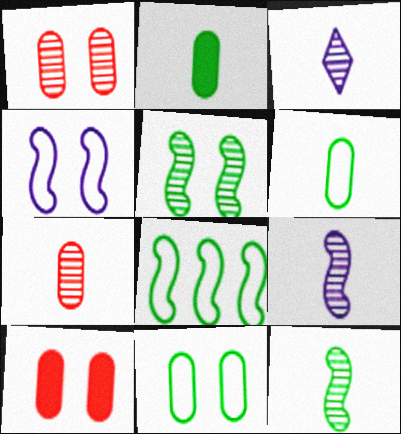[[3, 7, 12], 
[3, 8, 10]]